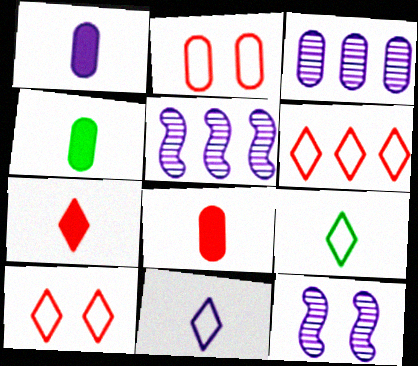[[1, 4, 8], 
[2, 3, 4], 
[4, 5, 10], 
[4, 6, 12]]